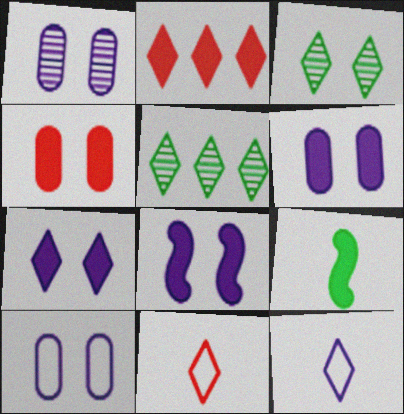[[1, 6, 10], 
[2, 3, 12], 
[2, 6, 9], 
[5, 7, 11], 
[6, 7, 8]]